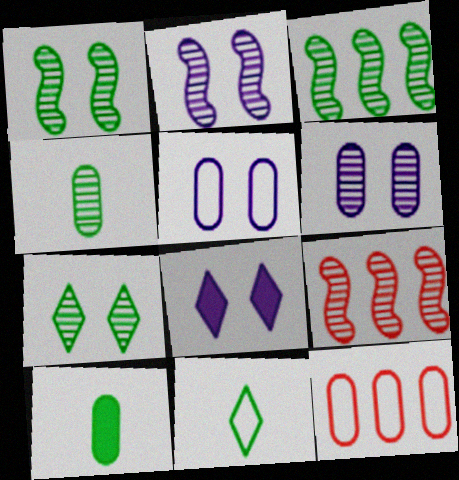[[2, 5, 8], 
[3, 4, 7], 
[6, 10, 12]]